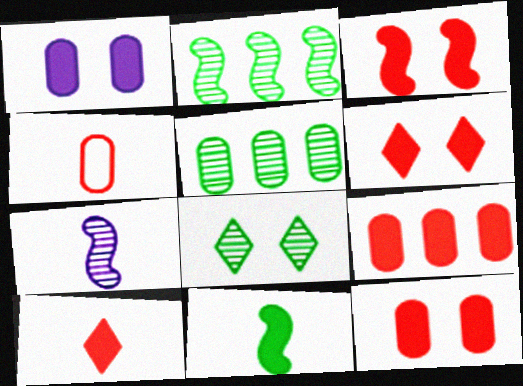[[1, 4, 5], 
[3, 6, 12], 
[3, 9, 10]]